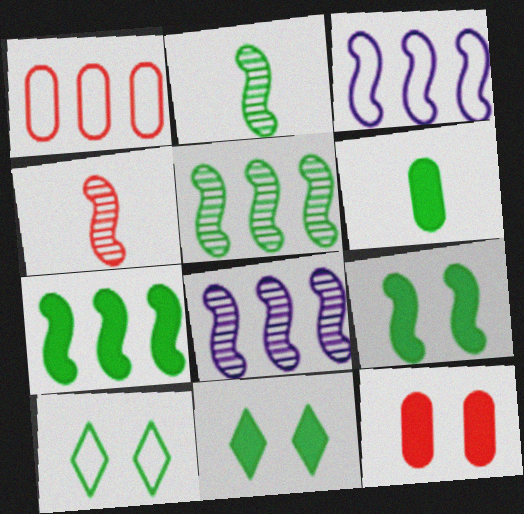[[3, 4, 9], 
[5, 6, 10], 
[6, 7, 11]]